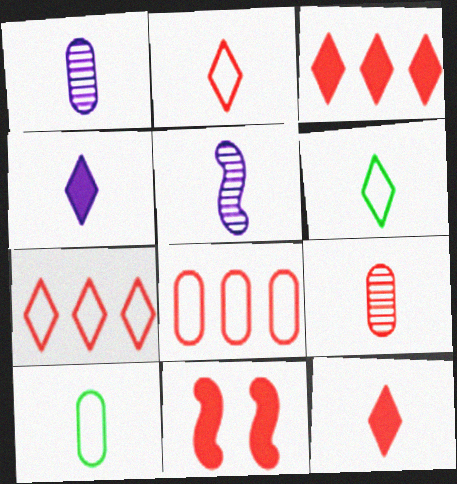[[5, 10, 12], 
[7, 9, 11]]